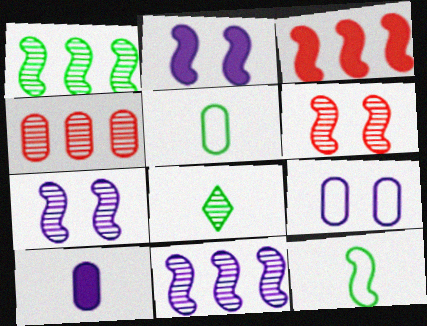[[3, 7, 12], 
[3, 8, 9], 
[4, 7, 8]]